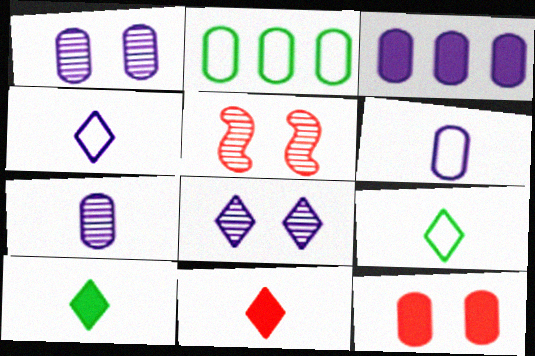[[1, 3, 6], 
[2, 7, 12], 
[3, 5, 9]]